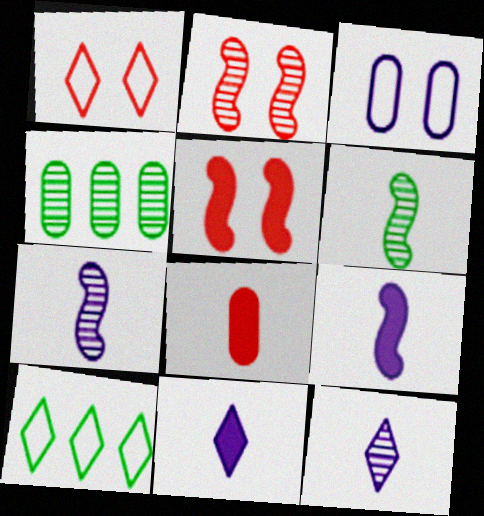[[1, 4, 9], 
[2, 4, 12], 
[3, 4, 8]]